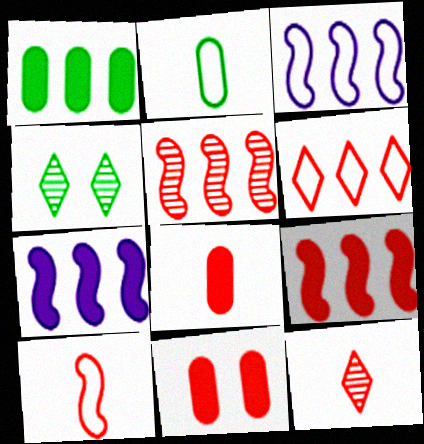[[3, 4, 8], 
[8, 10, 12]]